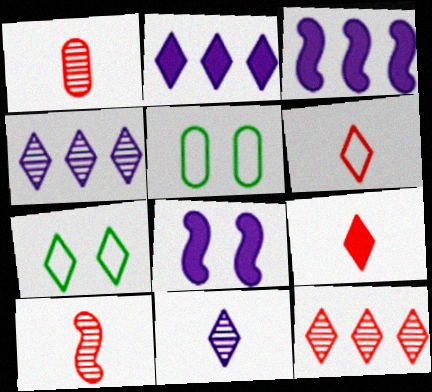[[1, 3, 7], 
[2, 5, 10], 
[4, 7, 9]]